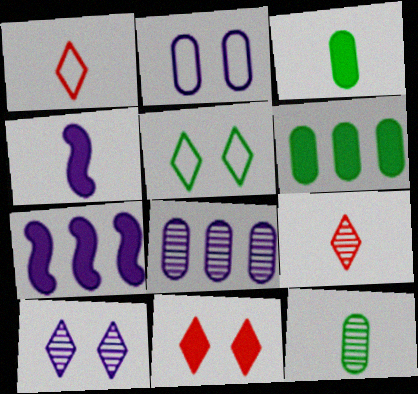[[1, 4, 12], 
[3, 7, 11], 
[4, 6, 11], 
[5, 10, 11]]